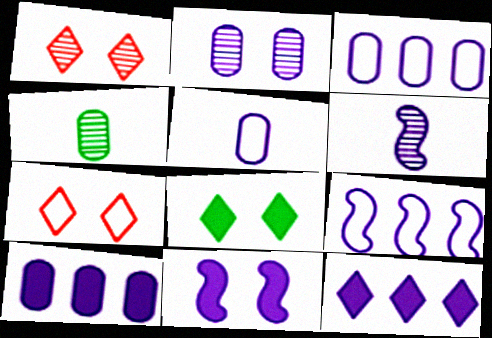[[2, 5, 10], 
[6, 9, 11]]